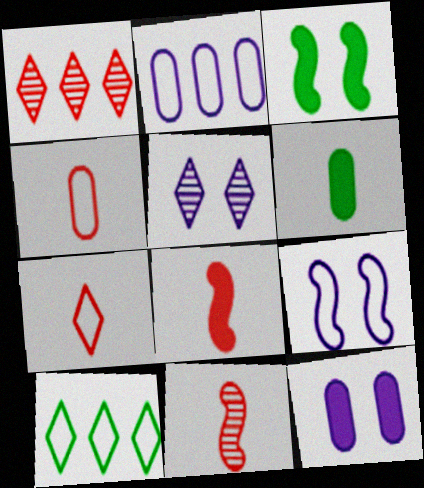[[1, 6, 9], 
[4, 9, 10], 
[5, 9, 12], 
[10, 11, 12]]